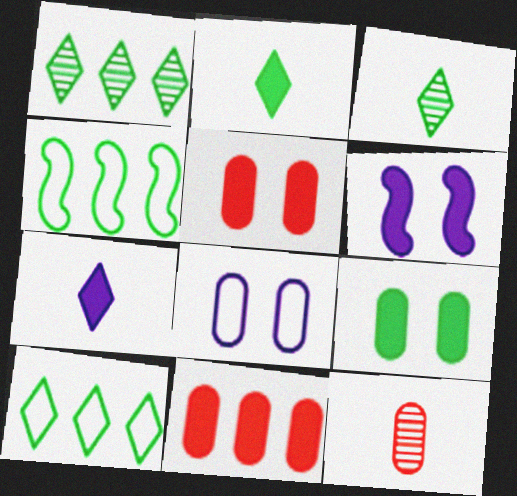[[2, 6, 11], 
[3, 4, 9], 
[6, 10, 12]]